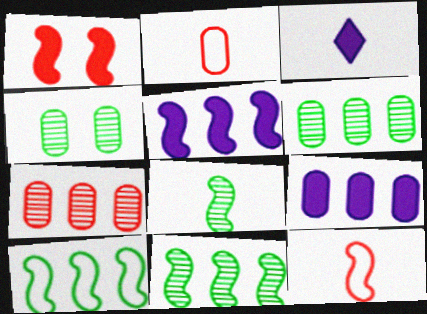[[2, 3, 8], 
[2, 4, 9]]